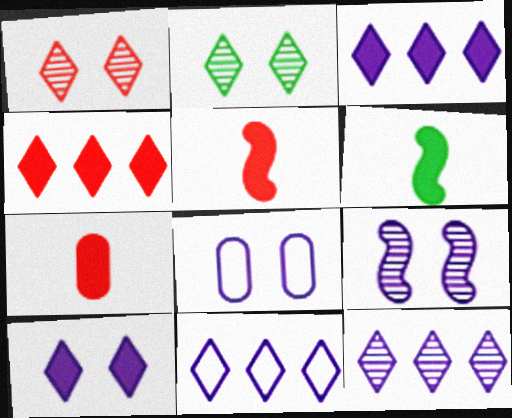[[3, 11, 12], 
[8, 9, 10]]